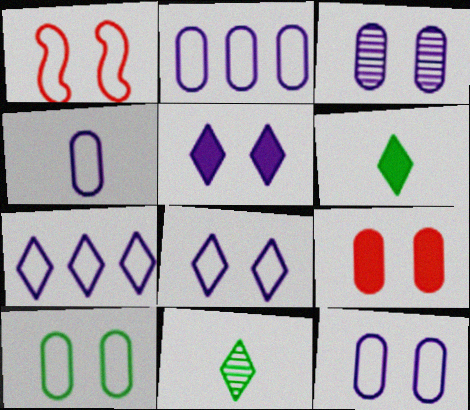[[1, 8, 10], 
[2, 4, 12], 
[3, 9, 10]]